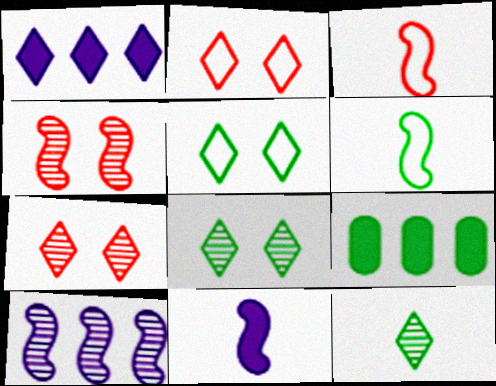[[1, 2, 12], 
[6, 8, 9]]